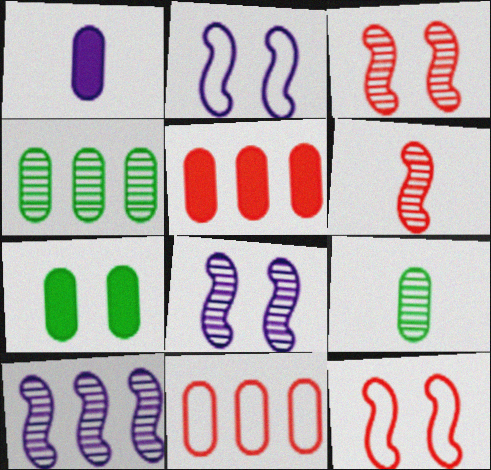[[1, 5, 7]]